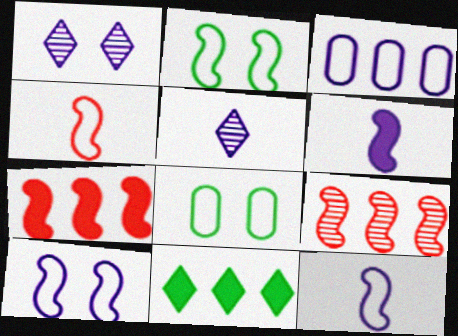[[1, 3, 6], 
[2, 6, 9], 
[3, 9, 11], 
[5, 7, 8]]